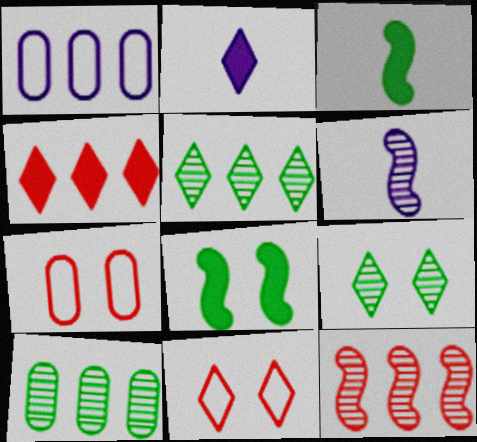[[2, 5, 11]]